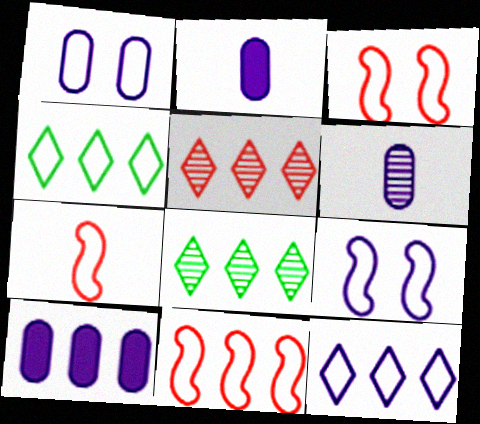[[1, 4, 7], 
[1, 6, 10], 
[2, 3, 8], 
[3, 7, 11], 
[8, 10, 11]]